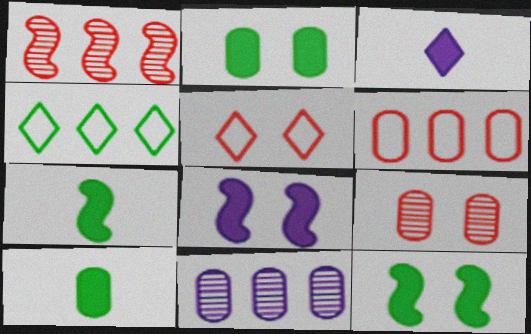[[5, 7, 11]]